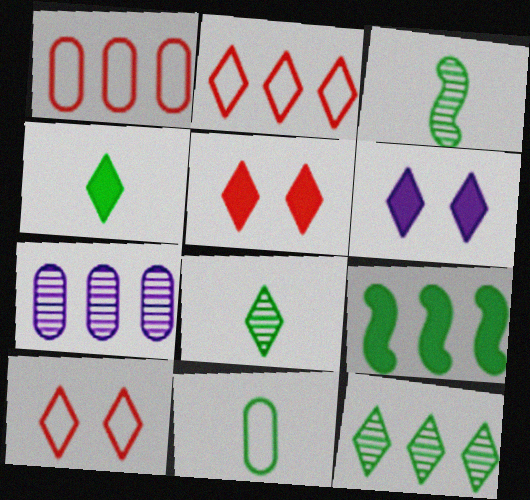[[1, 3, 6], 
[2, 6, 8], 
[2, 7, 9], 
[3, 4, 11]]